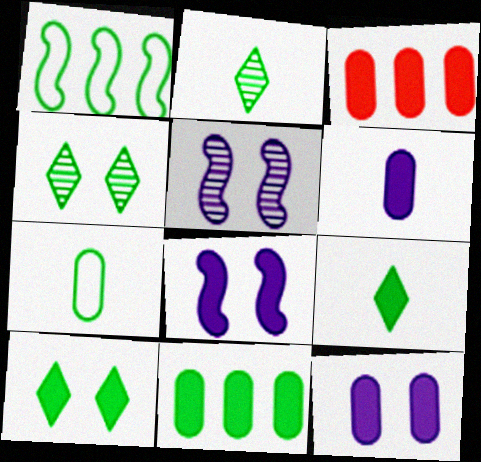[[3, 8, 9]]